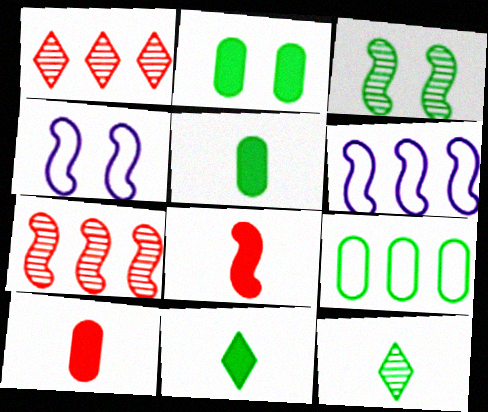[[1, 4, 5], 
[3, 6, 8], 
[3, 9, 11]]